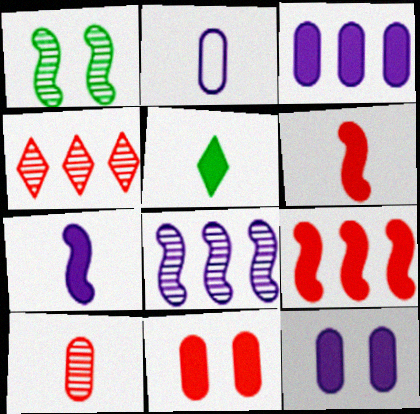[[5, 9, 12]]